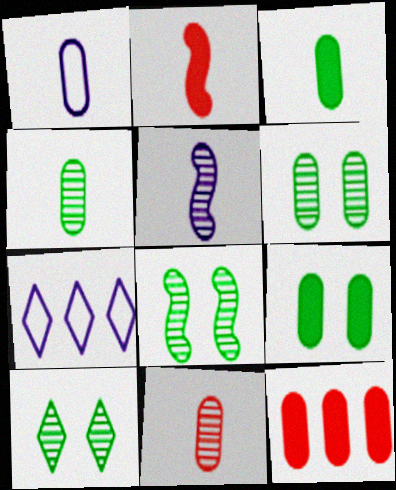[[1, 3, 11], 
[1, 6, 12], 
[2, 6, 7], 
[6, 8, 10]]